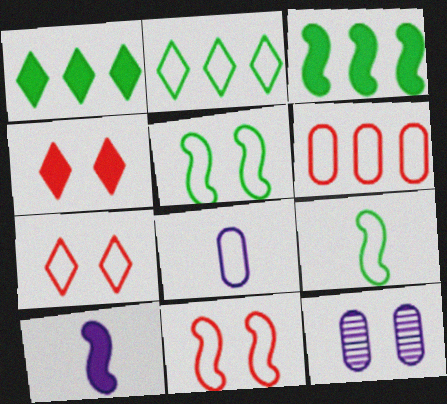[[2, 8, 11], 
[4, 5, 12]]